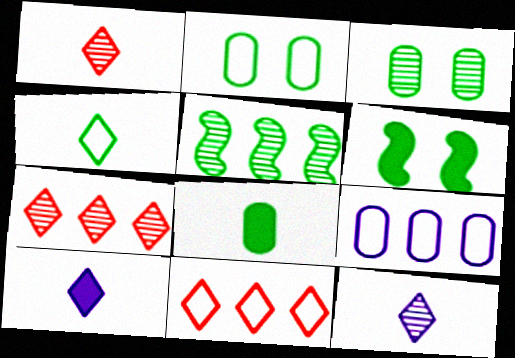[[1, 4, 10], 
[1, 6, 9]]